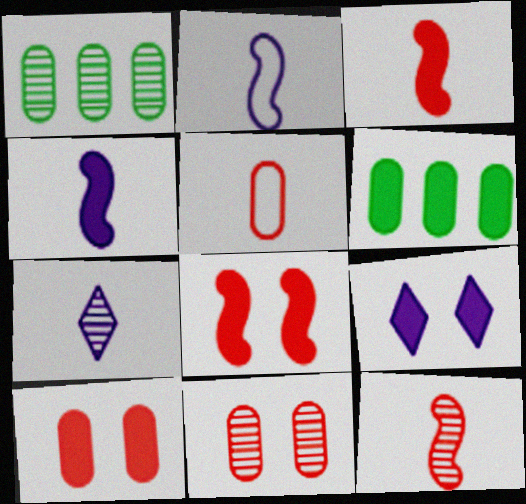[[3, 6, 9]]